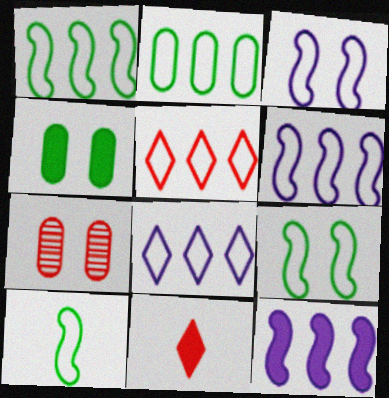[[1, 9, 10], 
[2, 5, 6], 
[4, 11, 12]]